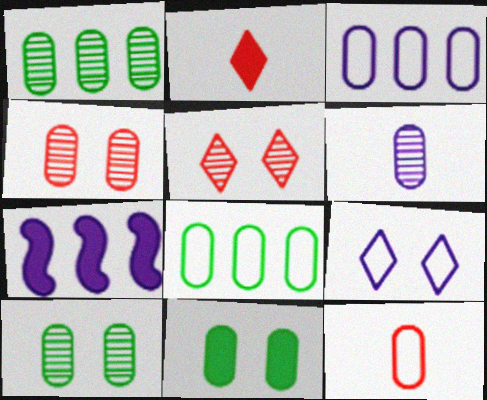[[1, 4, 6], 
[2, 7, 11], 
[6, 7, 9]]